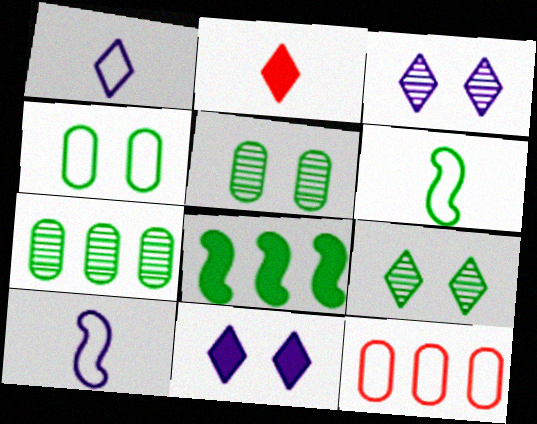[]